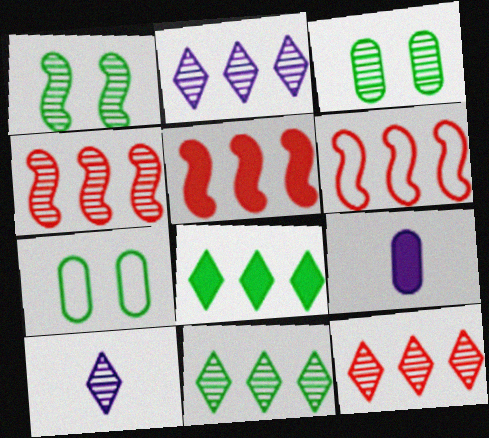[[2, 11, 12], 
[3, 4, 10], 
[4, 5, 6], 
[5, 7, 10]]